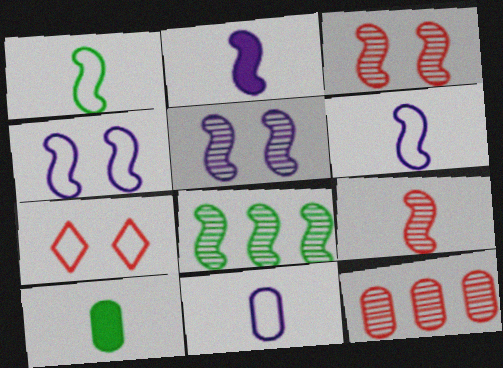[[1, 2, 9], 
[5, 8, 9]]